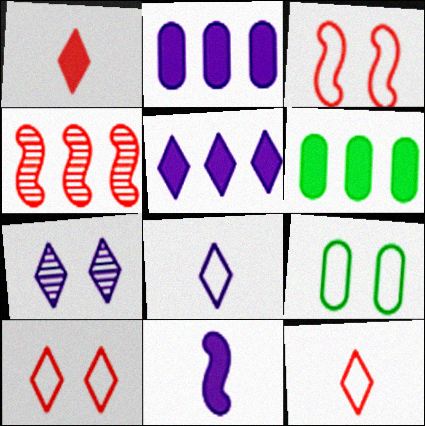[[5, 7, 8]]